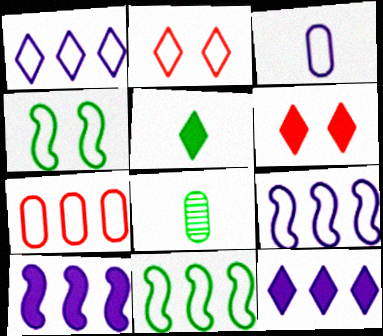[[1, 7, 11], 
[2, 3, 11], 
[2, 8, 10], 
[5, 6, 12], 
[6, 8, 9]]